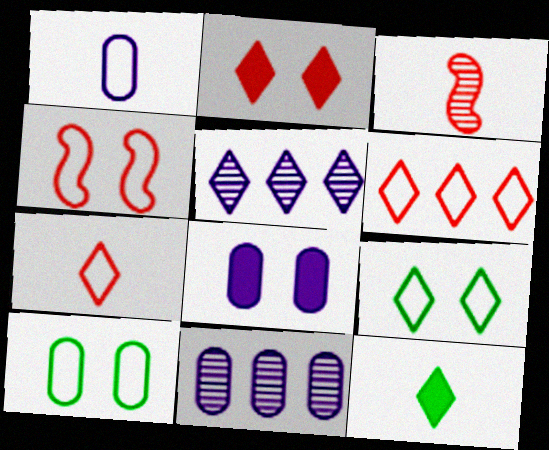[[1, 3, 12], 
[1, 8, 11], 
[4, 11, 12]]